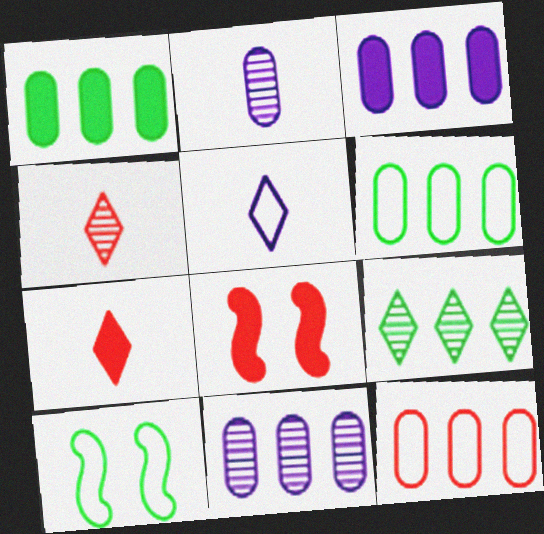[[1, 11, 12], 
[3, 4, 10], 
[4, 8, 12], 
[5, 10, 12], 
[7, 10, 11]]